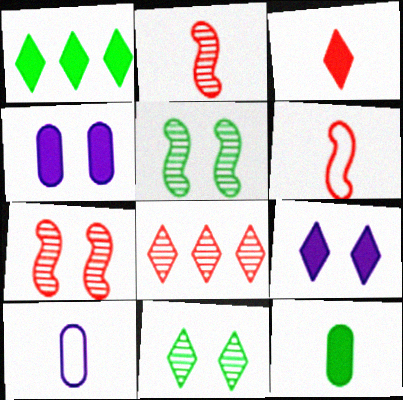[[1, 3, 9], 
[1, 7, 10]]